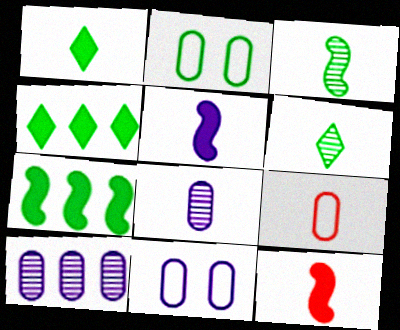[[2, 3, 4], 
[2, 6, 7], 
[5, 6, 9]]